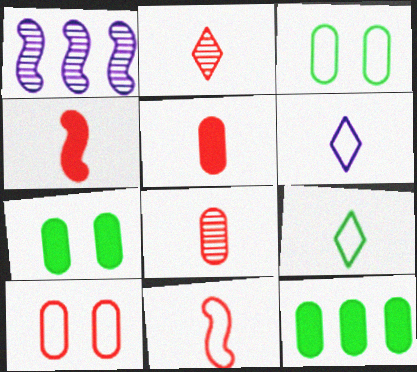[[2, 5, 11]]